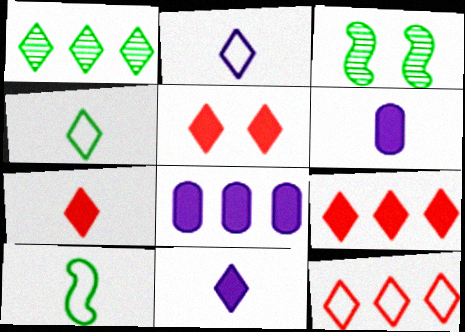[[1, 2, 5], 
[3, 6, 12], 
[5, 7, 9]]